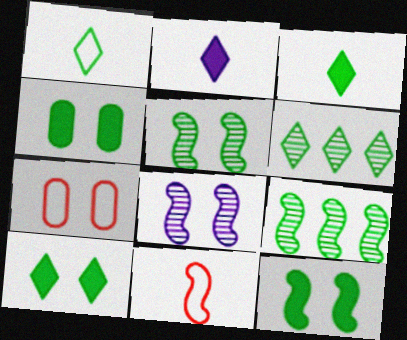[[1, 4, 9], 
[1, 6, 10], 
[2, 7, 9], 
[4, 10, 12], 
[7, 8, 10]]